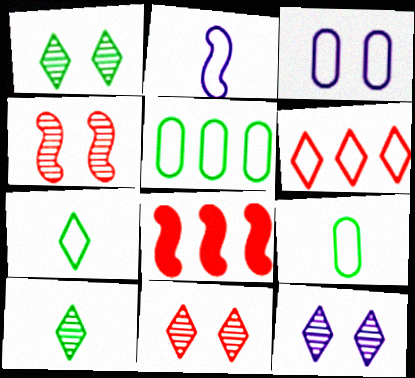[[1, 11, 12], 
[3, 8, 10], 
[8, 9, 12]]